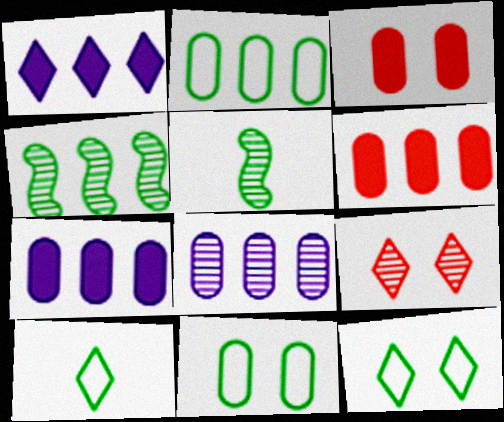[[1, 9, 10], 
[2, 6, 8], 
[5, 8, 9]]